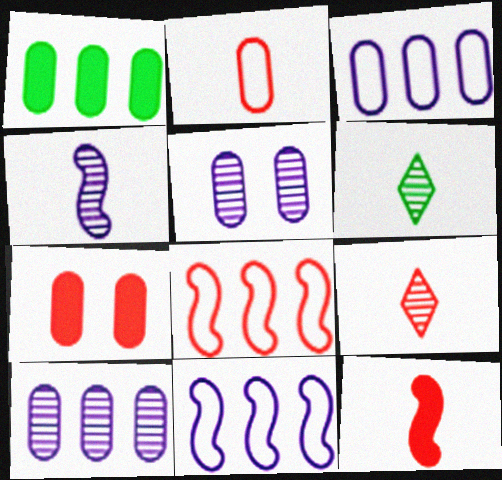[[1, 2, 5], 
[2, 9, 12], 
[6, 7, 11], 
[7, 8, 9]]